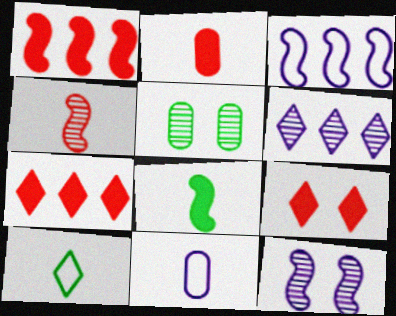[[1, 2, 9], 
[4, 5, 6], 
[6, 9, 10]]